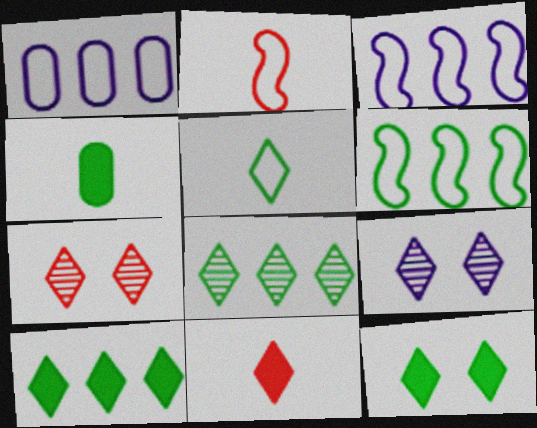[[3, 4, 7], 
[5, 8, 12]]